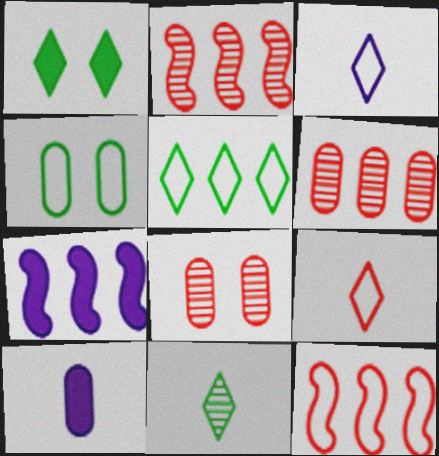[[1, 5, 11], 
[3, 4, 12], 
[4, 6, 10], 
[5, 6, 7]]